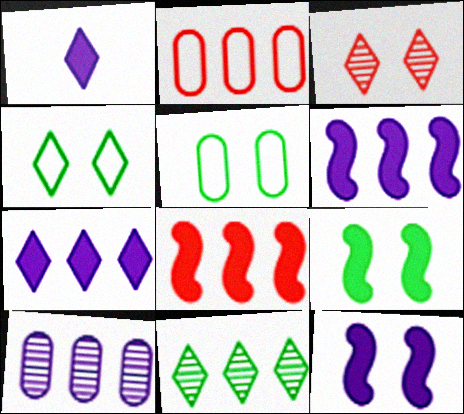[[2, 6, 11], 
[3, 5, 12]]